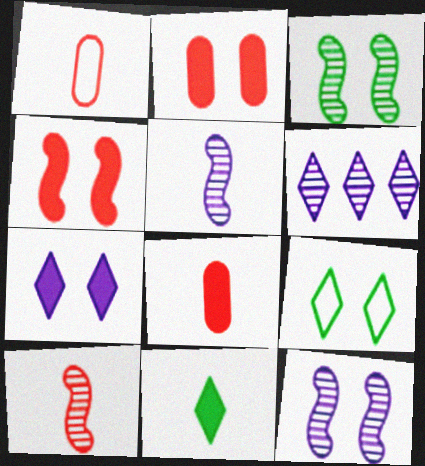[[1, 5, 11], 
[2, 9, 12]]